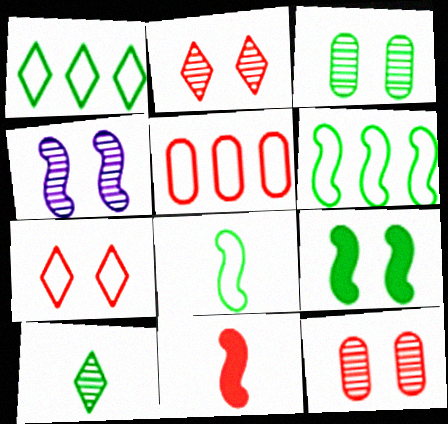[[2, 3, 4], 
[2, 5, 11], 
[4, 6, 11]]